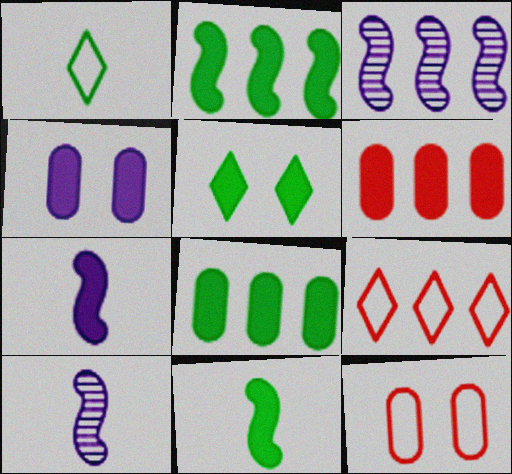[[3, 8, 9], 
[5, 6, 7], 
[5, 8, 11]]